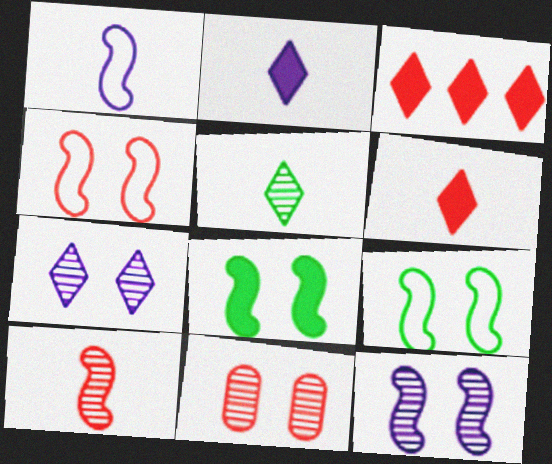[[4, 8, 12]]